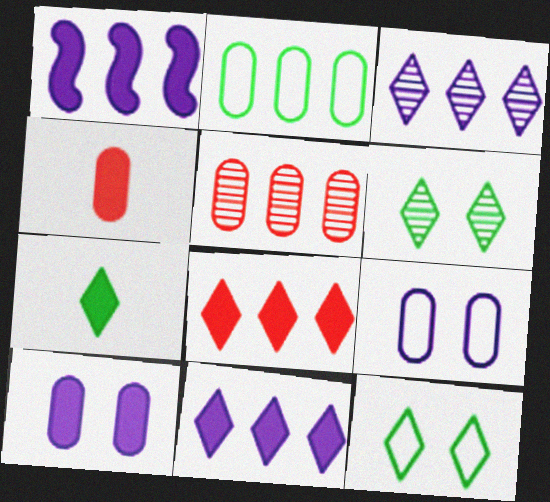[]